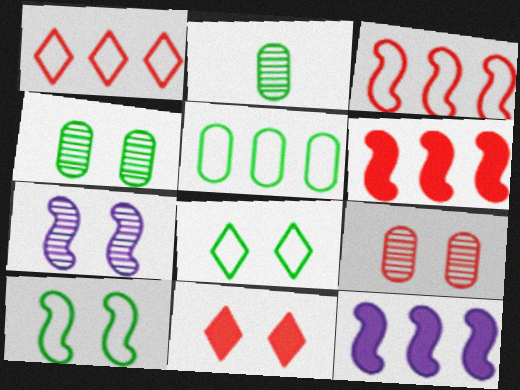[]